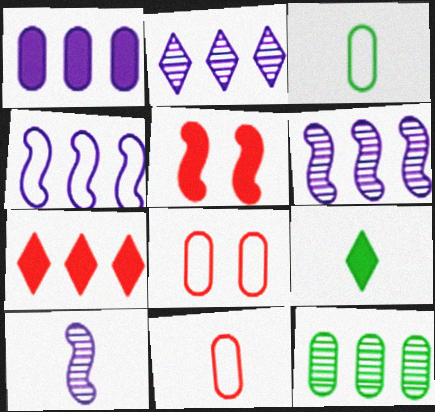[[1, 2, 4], 
[1, 5, 9], 
[2, 3, 5], 
[4, 7, 12], 
[6, 8, 9], 
[9, 10, 11]]